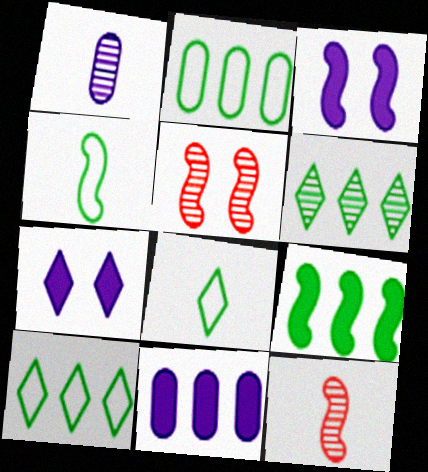[[1, 5, 6], 
[2, 6, 9], 
[2, 7, 12], 
[5, 8, 11]]